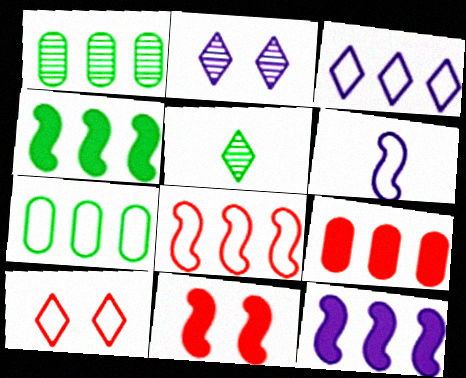[[3, 7, 8], 
[6, 7, 10]]